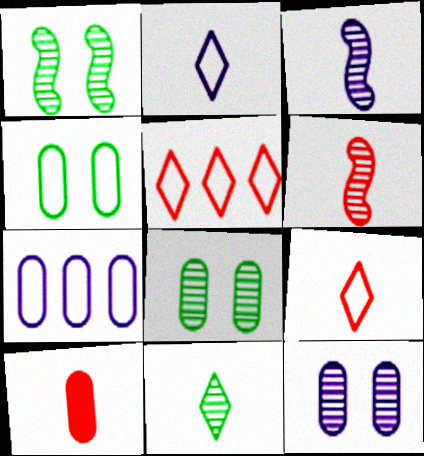[[6, 9, 10], 
[7, 8, 10]]